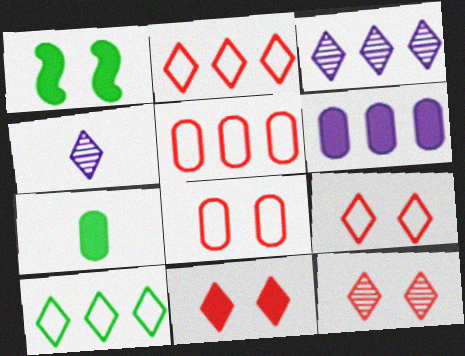[[1, 4, 5], 
[4, 10, 11], 
[9, 11, 12]]